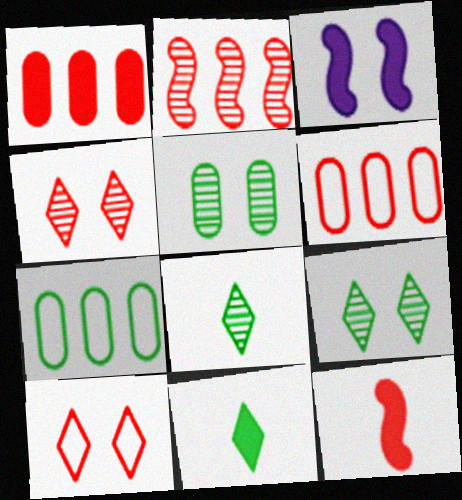[[1, 3, 11], 
[3, 5, 10], 
[3, 6, 8], 
[4, 6, 12]]